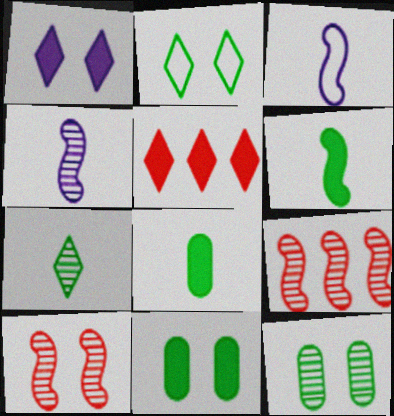[[3, 5, 12]]